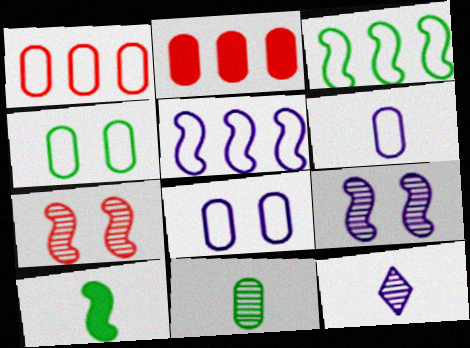[[1, 4, 6], 
[2, 8, 11], 
[5, 7, 10]]